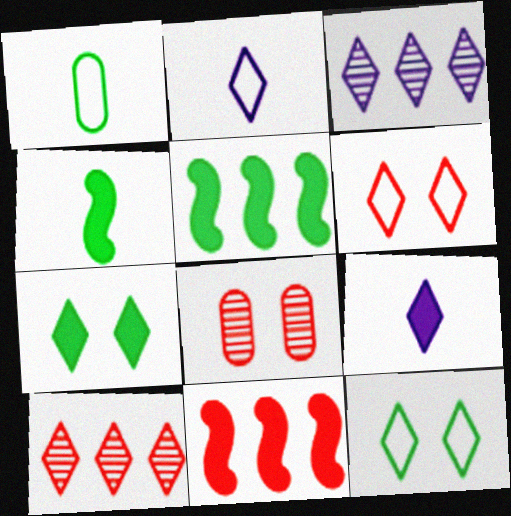[[2, 5, 8], 
[2, 7, 10], 
[9, 10, 12]]